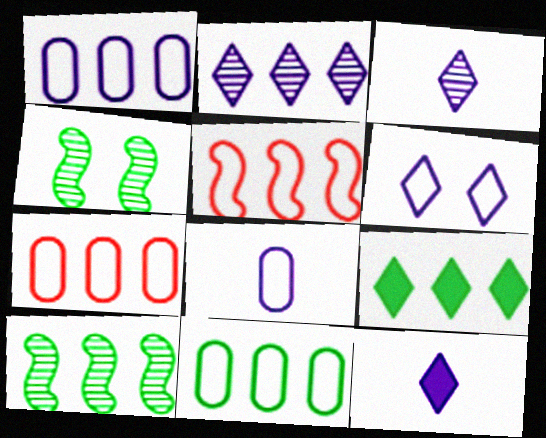[[1, 7, 11], 
[2, 6, 12], 
[4, 7, 12], 
[9, 10, 11]]